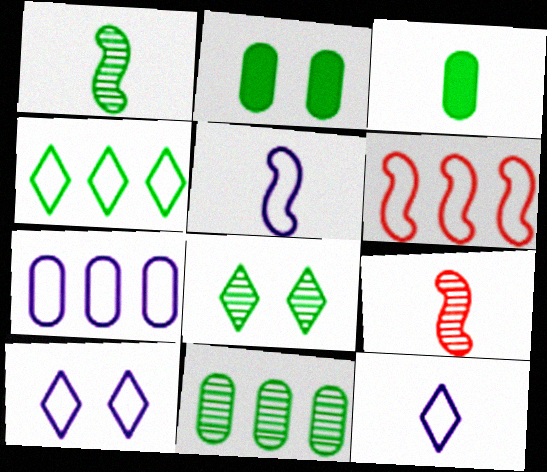[[1, 2, 4], 
[1, 8, 11], 
[3, 9, 12], 
[4, 6, 7], 
[5, 7, 10]]